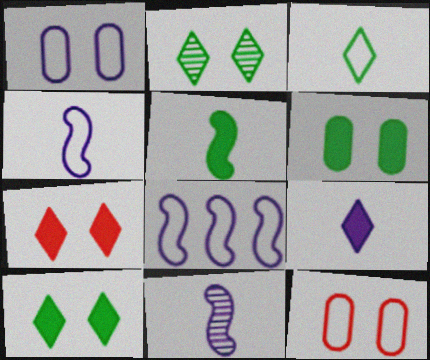[[3, 8, 12]]